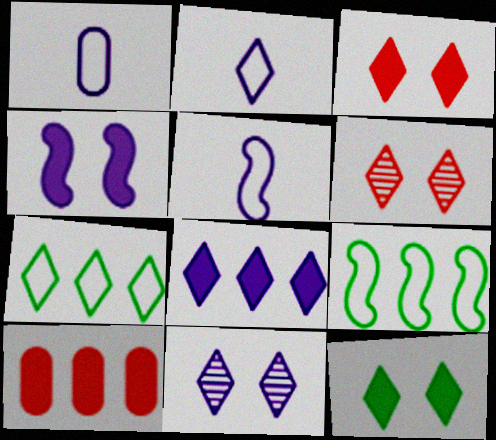[[1, 2, 5], 
[2, 8, 11]]